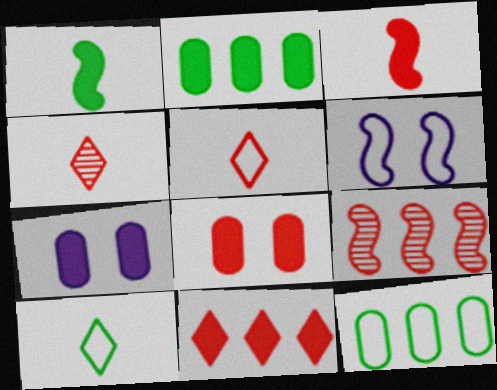[[1, 6, 9], 
[1, 7, 11], 
[2, 4, 6], 
[3, 8, 11], 
[5, 6, 12], 
[5, 8, 9], 
[7, 9, 10]]